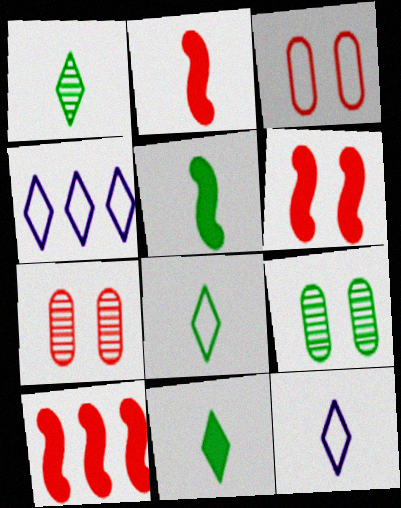[[1, 8, 11], 
[2, 4, 9], 
[2, 6, 10], 
[4, 5, 7], 
[9, 10, 12]]